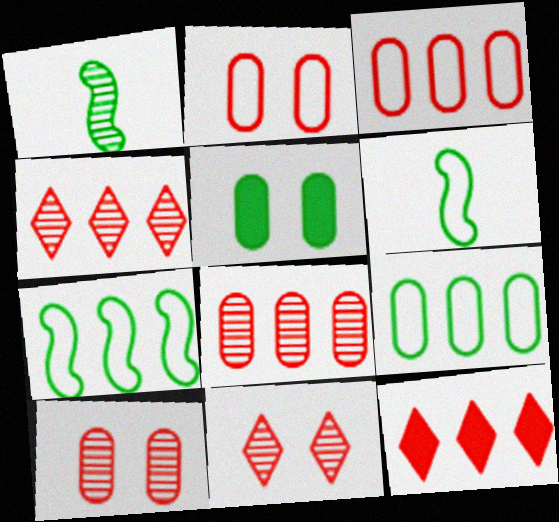[]